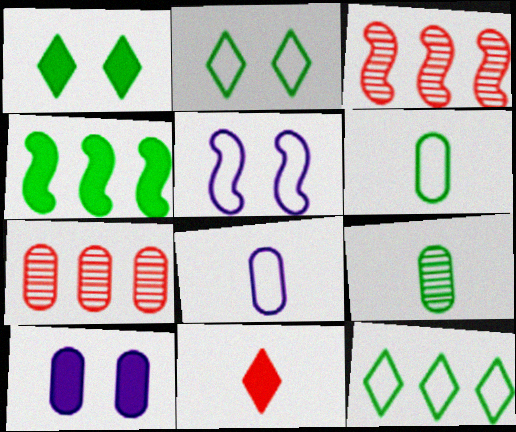[[1, 3, 8], 
[2, 4, 9], 
[4, 10, 11], 
[6, 7, 10]]